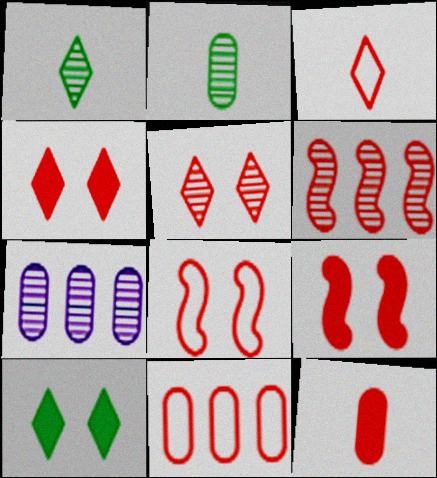[[3, 8, 11]]